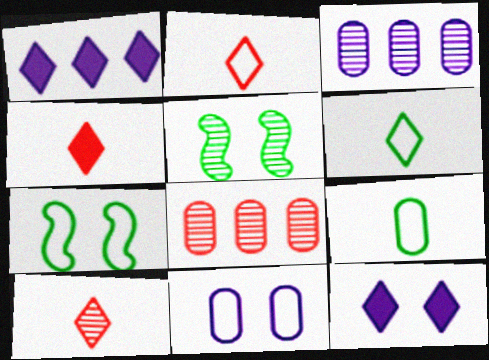[[2, 4, 10], 
[3, 4, 7], 
[3, 5, 10]]